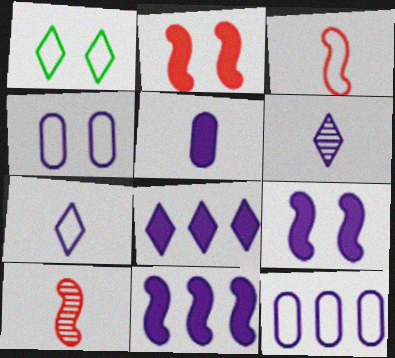[[1, 3, 12], 
[4, 6, 11], 
[5, 8, 9], 
[6, 9, 12]]